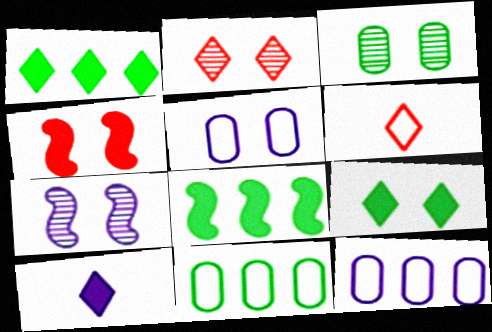[[2, 3, 7], 
[7, 10, 12]]